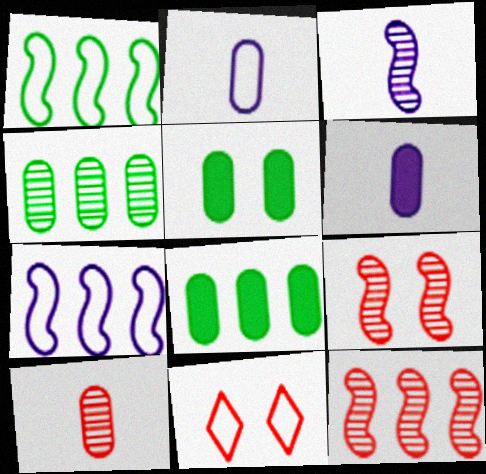[[1, 2, 11], 
[3, 8, 11]]